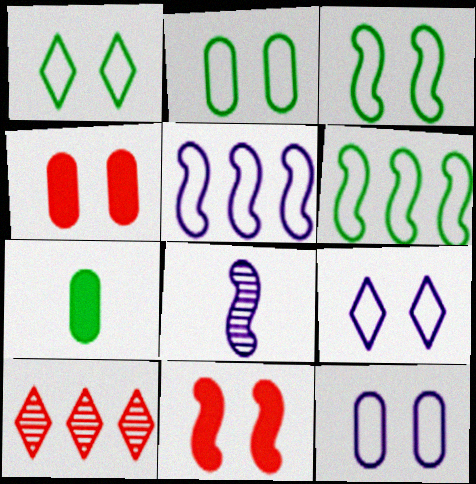[[1, 2, 3], 
[6, 8, 11]]